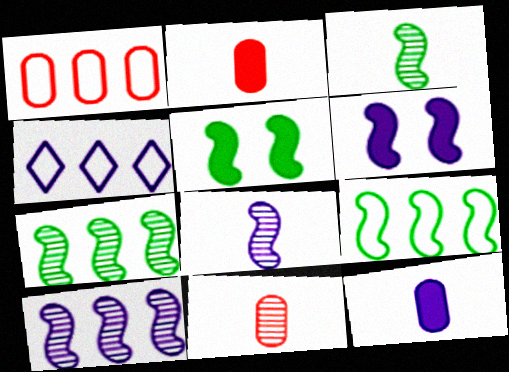[[1, 4, 9], 
[3, 5, 9], 
[4, 5, 11]]